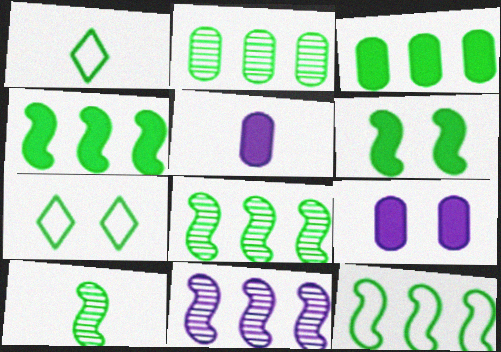[[1, 2, 6], 
[3, 7, 10], 
[4, 8, 12], 
[6, 10, 12]]